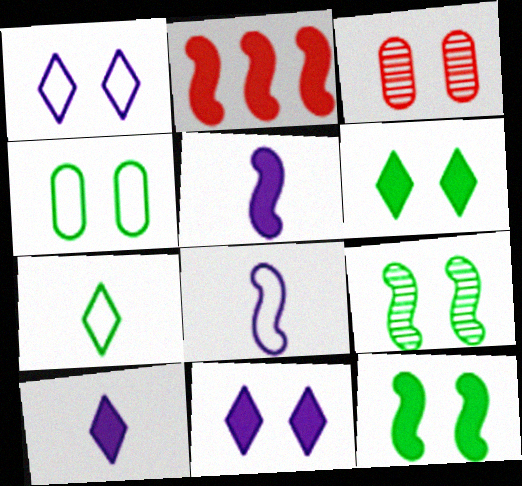[[1, 3, 12], 
[2, 5, 12], 
[2, 8, 9], 
[4, 6, 9]]